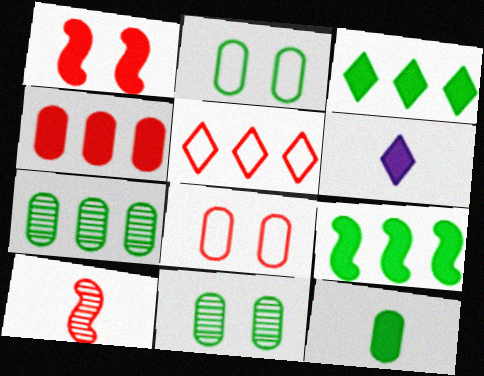[[2, 7, 12]]